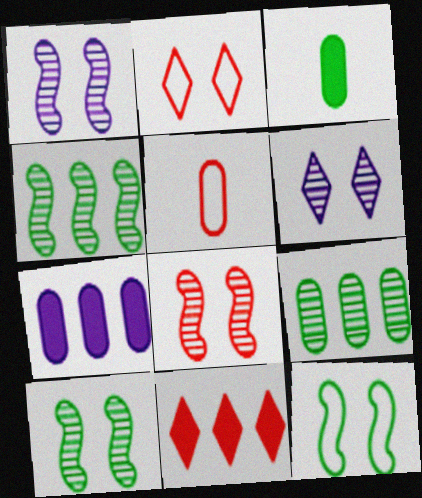[[1, 8, 10], 
[5, 8, 11]]